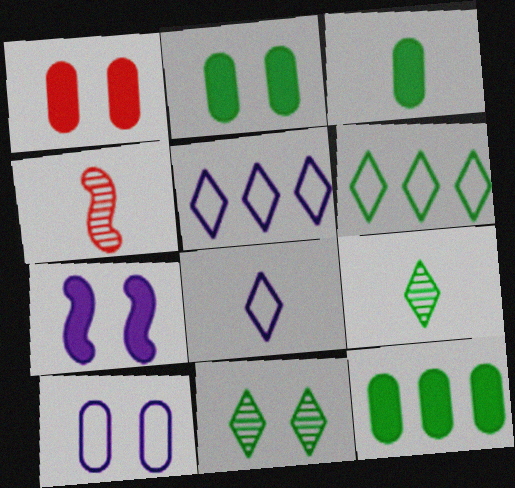[[2, 3, 12], 
[2, 4, 5], 
[3, 4, 8]]